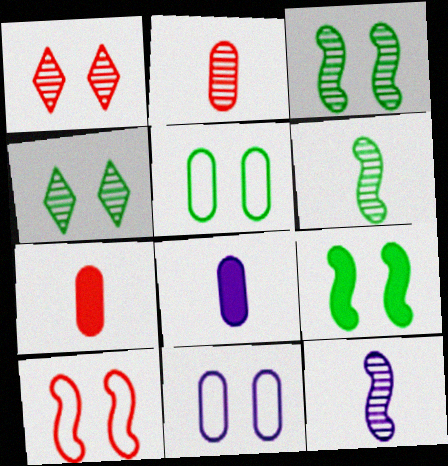[[1, 9, 11], 
[4, 5, 9]]